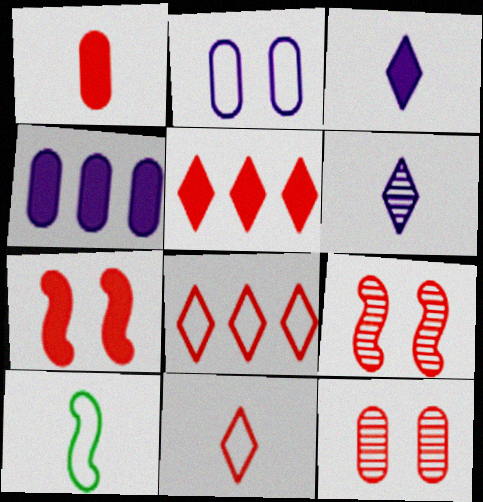[[1, 5, 7], 
[1, 6, 10], 
[1, 8, 9], 
[2, 8, 10]]